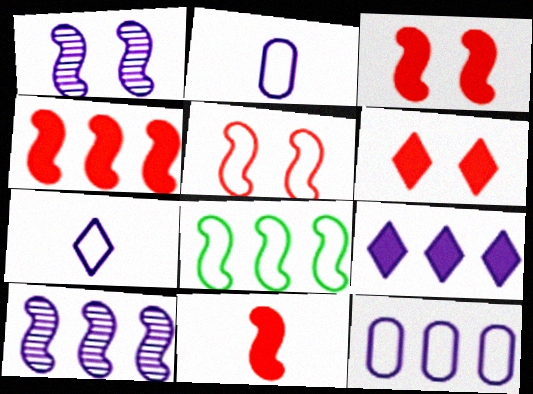[[1, 2, 9], 
[1, 8, 11], 
[3, 4, 11], 
[4, 8, 10], 
[9, 10, 12]]